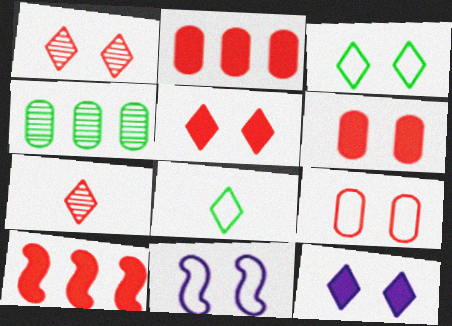[[1, 3, 12], 
[3, 9, 11], 
[7, 9, 10]]